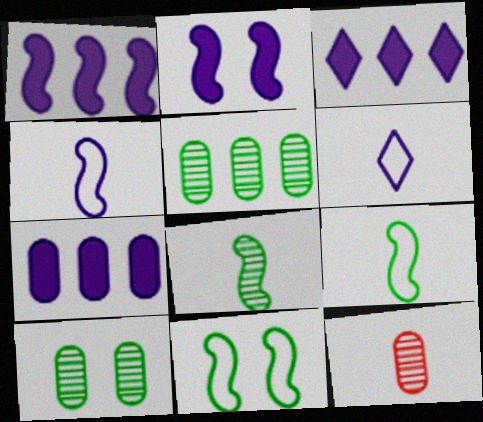[[1, 3, 7], 
[3, 11, 12]]